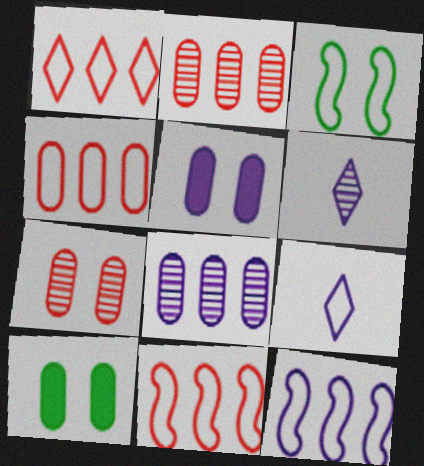[[1, 4, 11], 
[3, 4, 9], 
[5, 6, 12], 
[6, 10, 11]]